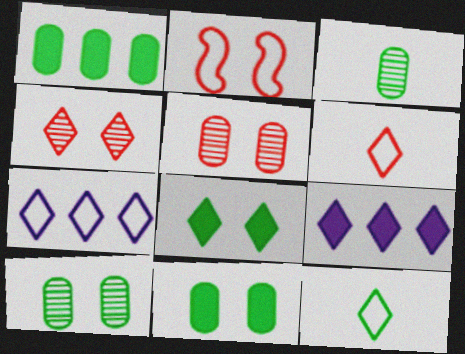[[2, 3, 9], 
[4, 9, 12]]